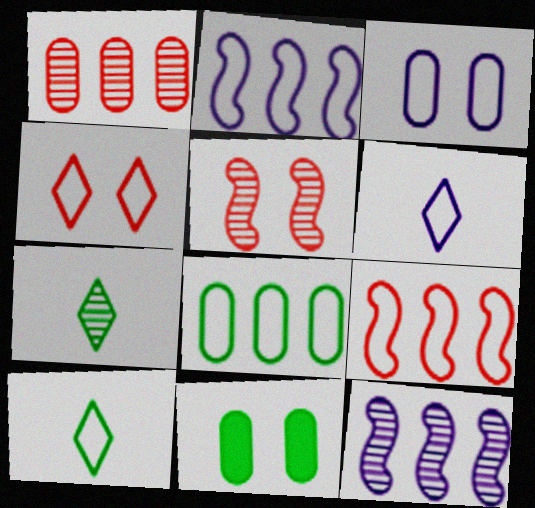[[2, 3, 6], 
[3, 9, 10]]